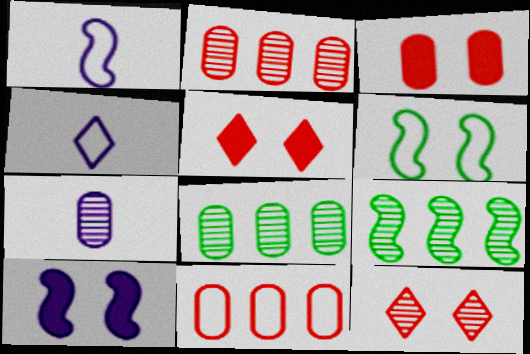[[1, 5, 8], 
[3, 4, 9], 
[4, 6, 11], 
[7, 9, 12]]